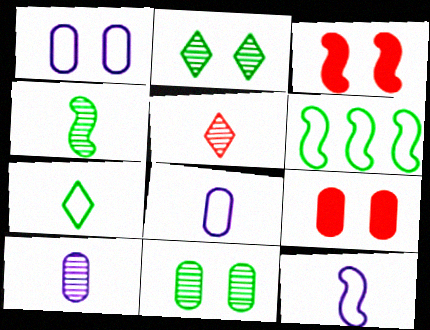[[1, 2, 3], 
[1, 9, 11], 
[4, 5, 10]]